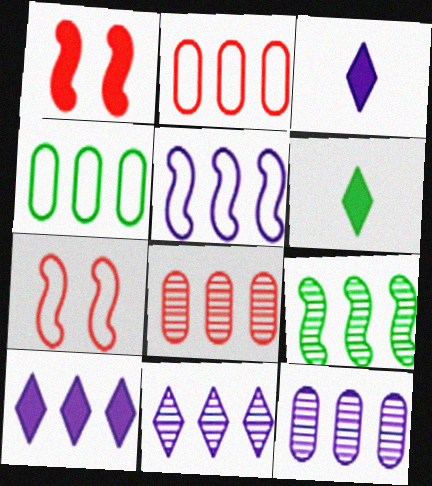[[2, 9, 10], 
[5, 10, 12], 
[6, 7, 12], 
[8, 9, 11]]